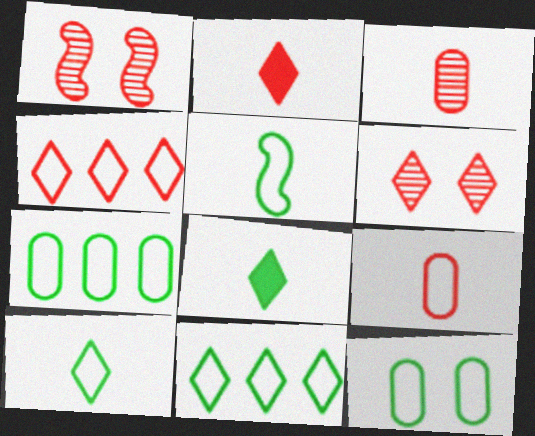[[2, 4, 6], 
[5, 11, 12]]